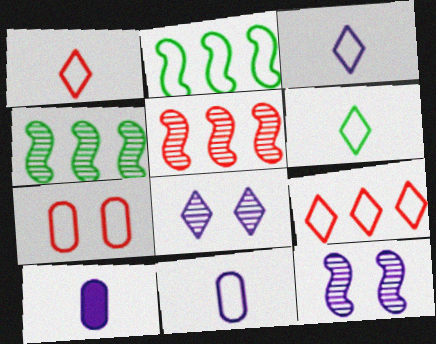[[1, 3, 6], 
[2, 3, 7]]